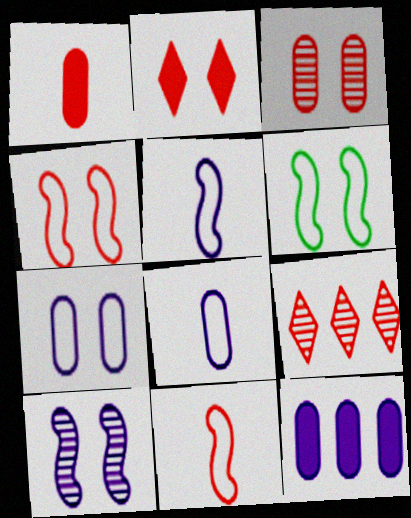[[1, 4, 9], 
[2, 3, 4]]